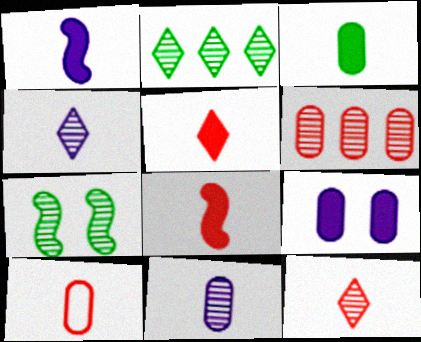[[1, 3, 5], 
[3, 10, 11], 
[4, 6, 7], 
[8, 10, 12]]